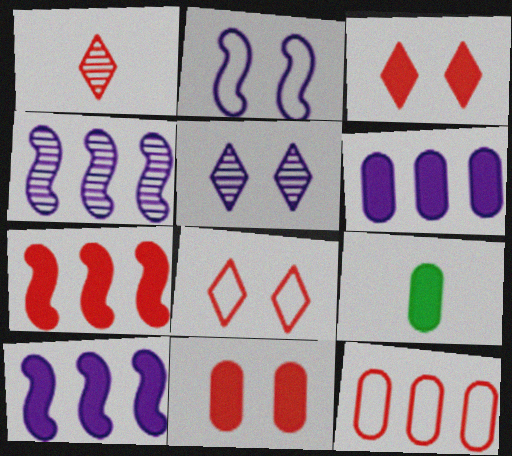[[3, 9, 10], 
[4, 8, 9], 
[6, 9, 11]]